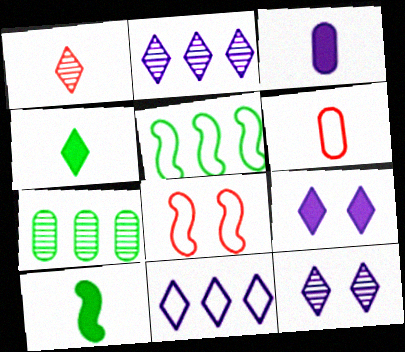[]